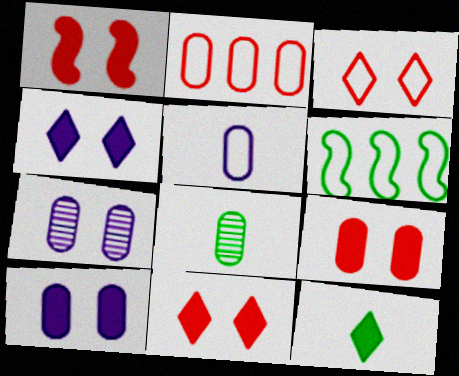[[1, 9, 11], 
[2, 8, 10], 
[3, 5, 6]]